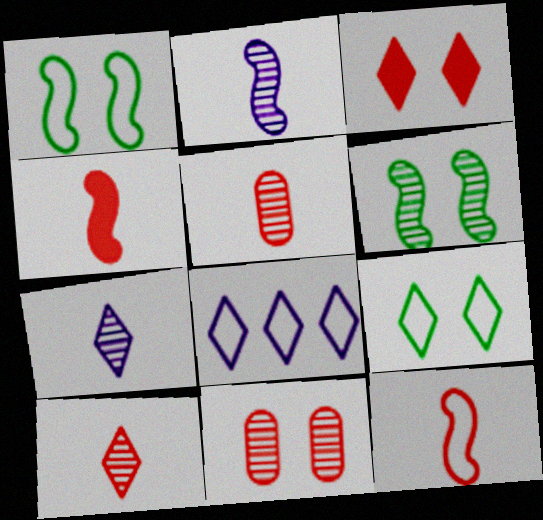[]